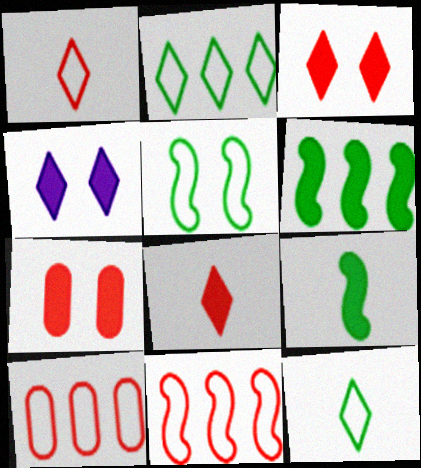[]